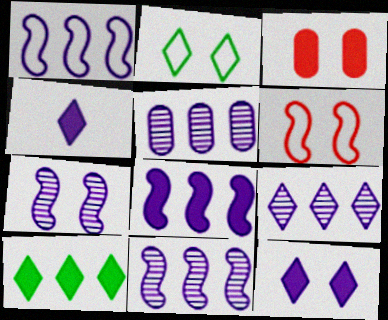[[1, 8, 11], 
[2, 3, 7], 
[5, 9, 11]]